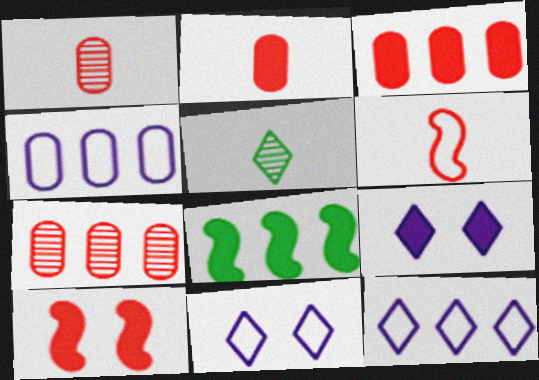[[1, 8, 11], 
[2, 8, 9], 
[4, 5, 10], 
[7, 8, 12]]